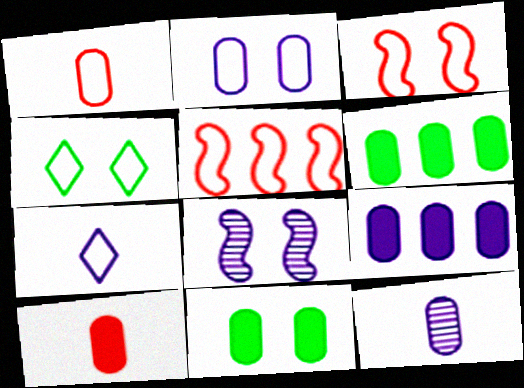[[2, 3, 4], 
[2, 9, 12], 
[7, 8, 9], 
[9, 10, 11]]